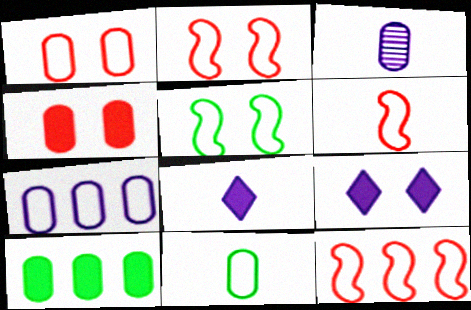[[1, 3, 10], 
[1, 7, 11], 
[2, 6, 12]]